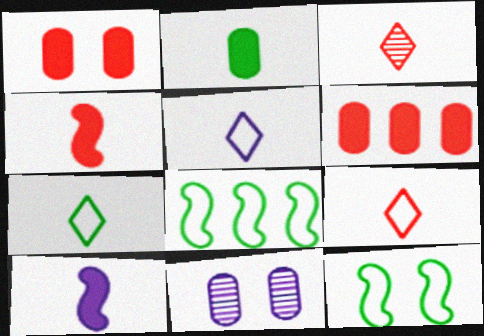[[5, 7, 9]]